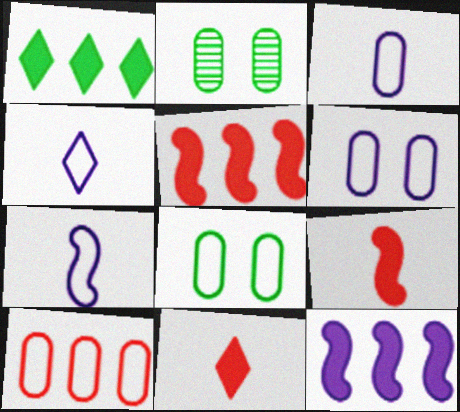[[2, 4, 5], 
[3, 4, 7], 
[3, 8, 10]]